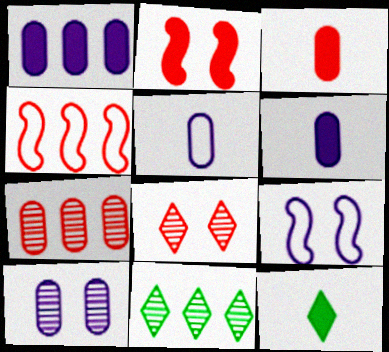[[1, 2, 12], 
[1, 4, 11], 
[1, 5, 10], 
[2, 5, 11], 
[3, 4, 8], 
[3, 9, 11], 
[4, 10, 12], 
[7, 9, 12]]